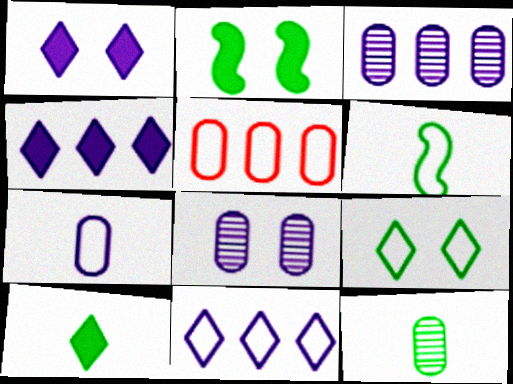[[6, 10, 12]]